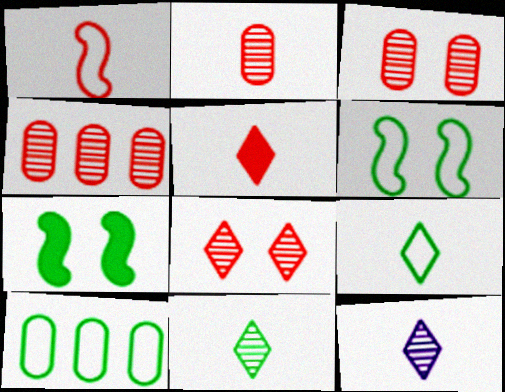[[1, 2, 5], 
[2, 3, 4], 
[5, 9, 12], 
[6, 9, 10], 
[7, 10, 11]]